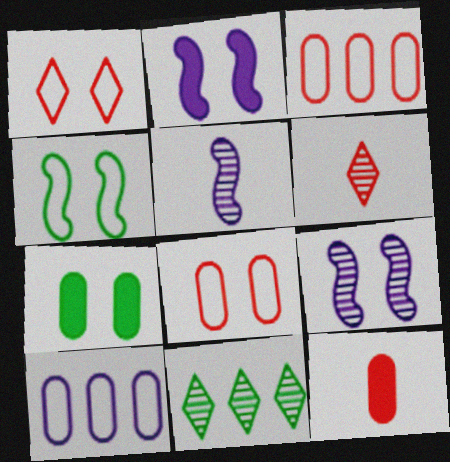[[1, 7, 9]]